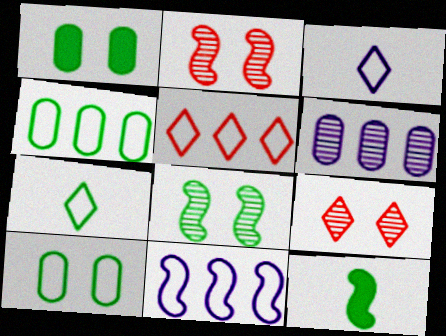[[2, 11, 12], 
[4, 5, 11]]